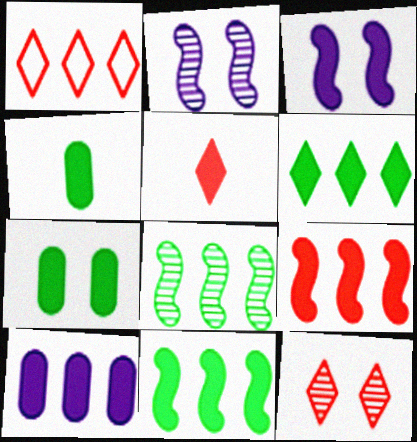[[1, 2, 4], 
[1, 5, 12], 
[1, 8, 10], 
[6, 9, 10]]